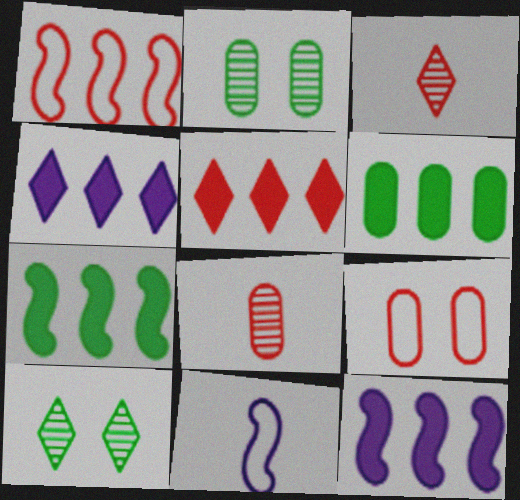[[2, 5, 11], 
[5, 6, 12]]